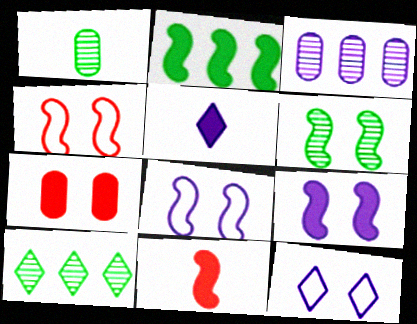[[1, 6, 10], 
[2, 5, 7], 
[2, 9, 11], 
[3, 5, 8], 
[4, 6, 9], 
[6, 7, 12]]